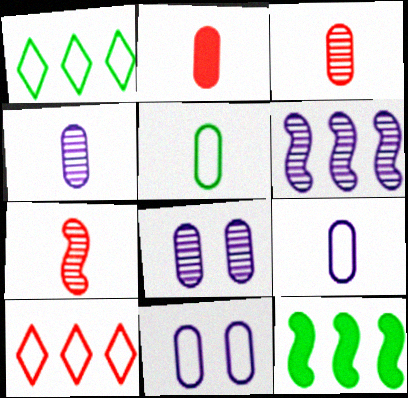[[2, 4, 5]]